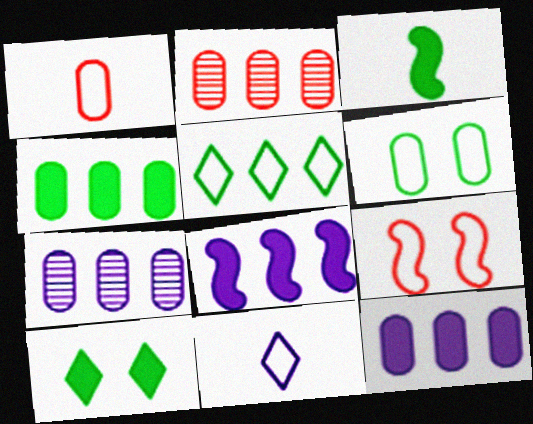[[2, 5, 8], 
[3, 4, 10]]